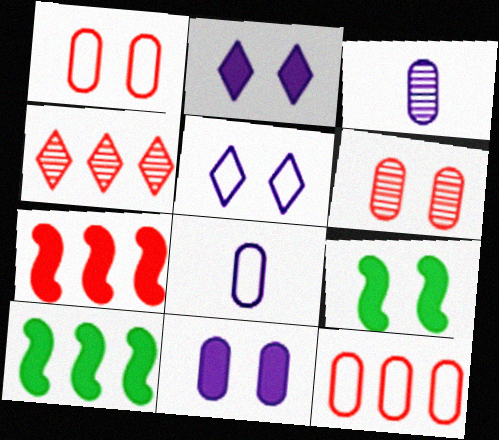[[4, 7, 12], 
[4, 8, 9], 
[5, 6, 9]]